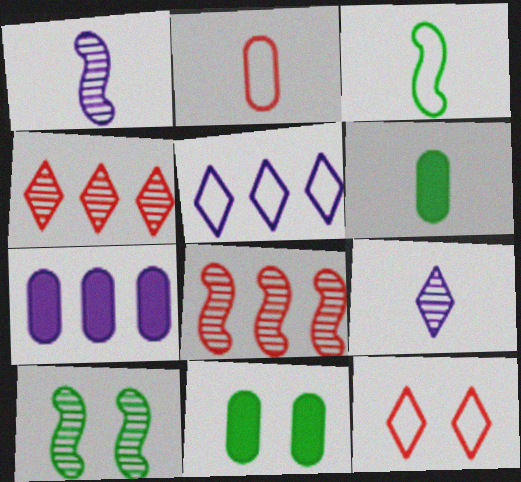[[1, 8, 10]]